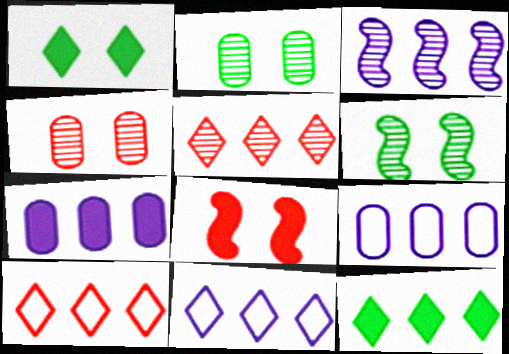[[3, 7, 11], 
[5, 11, 12]]